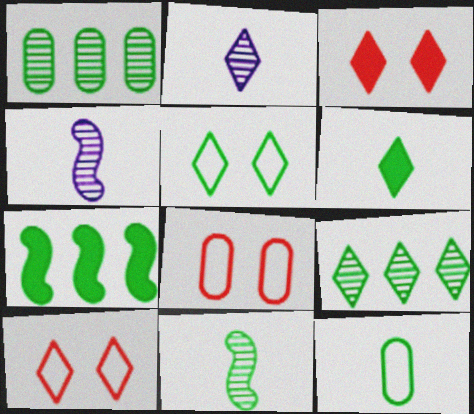[[2, 7, 8], 
[5, 6, 9], 
[6, 11, 12]]